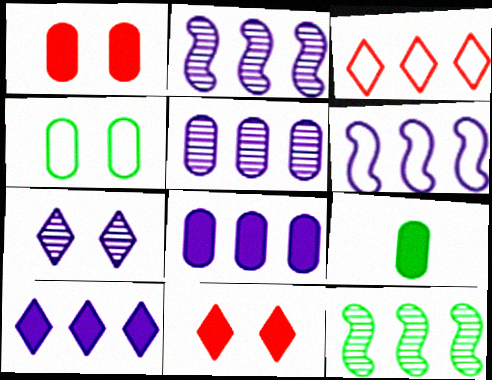[[1, 8, 9], 
[3, 8, 12], 
[5, 6, 10]]